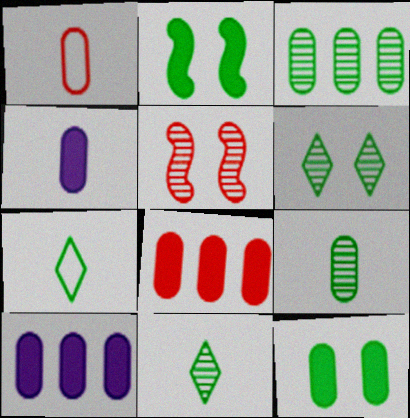[[1, 4, 9], 
[2, 3, 7], 
[4, 8, 12], 
[5, 7, 10]]